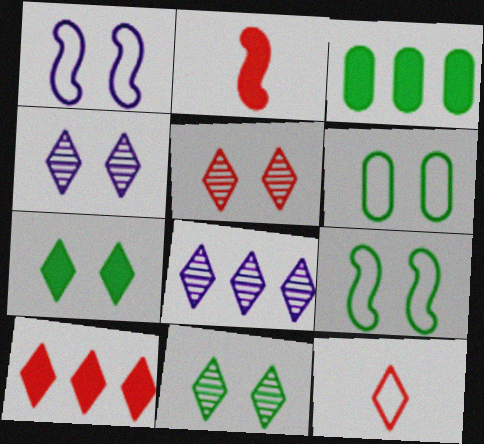[[2, 6, 8], 
[4, 5, 11], 
[5, 10, 12], 
[7, 8, 12]]